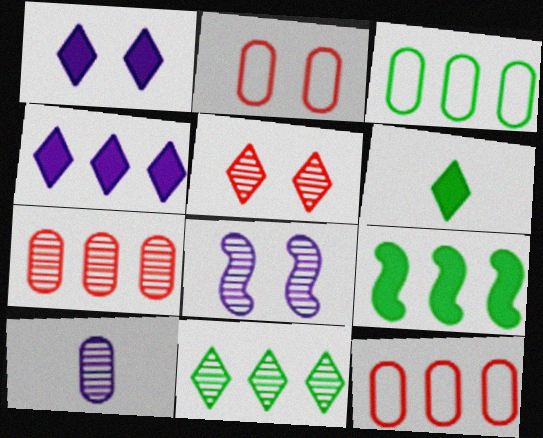[[3, 9, 11], 
[6, 8, 12]]